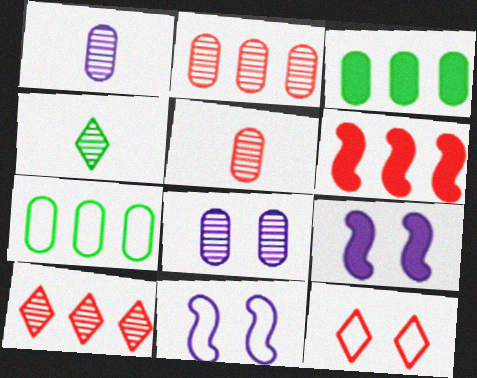[[5, 6, 12]]